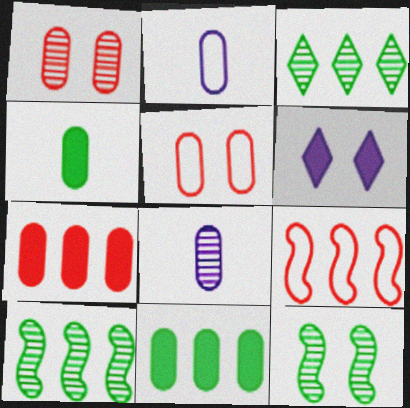[[1, 2, 11], 
[5, 6, 12], 
[5, 8, 11]]